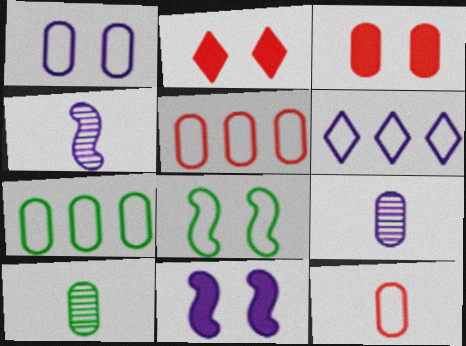[[1, 7, 12], 
[2, 4, 7], 
[3, 7, 9], 
[6, 8, 12], 
[6, 9, 11]]